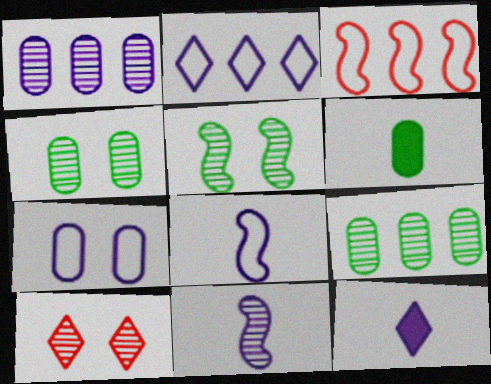[[2, 7, 8], 
[3, 4, 12], 
[9, 10, 11]]